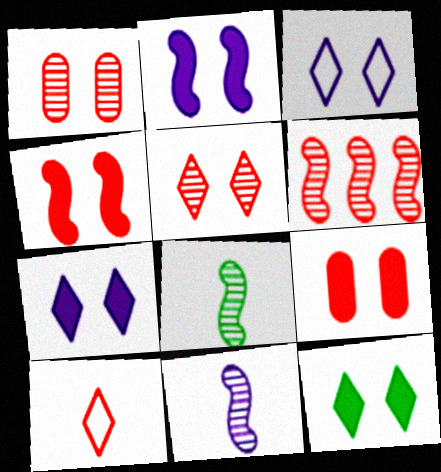[[2, 9, 12], 
[3, 5, 12], 
[6, 9, 10]]